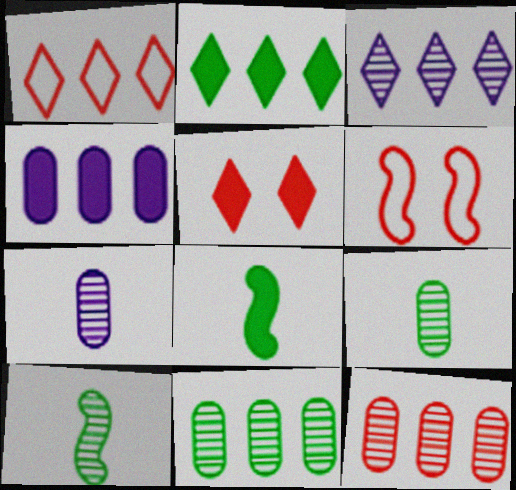[[1, 2, 3], 
[2, 6, 7], 
[4, 5, 8]]